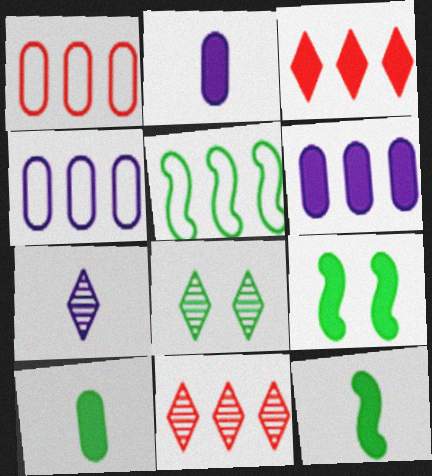[[1, 7, 9], 
[2, 3, 9], 
[5, 6, 11], 
[5, 8, 10], 
[7, 8, 11]]